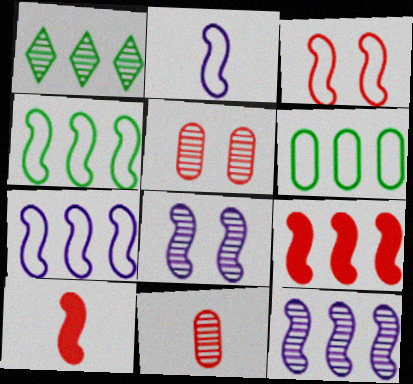[[1, 8, 11], 
[2, 3, 4], 
[4, 8, 10], 
[4, 9, 12]]